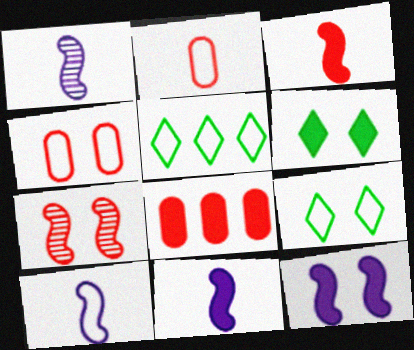[[1, 8, 9], 
[1, 10, 11], 
[4, 5, 10], 
[6, 8, 11]]